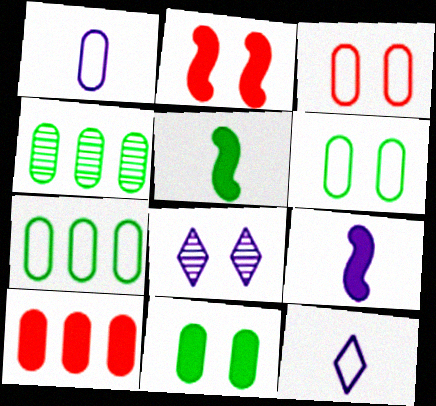[[1, 3, 7], 
[2, 4, 12], 
[2, 6, 8]]